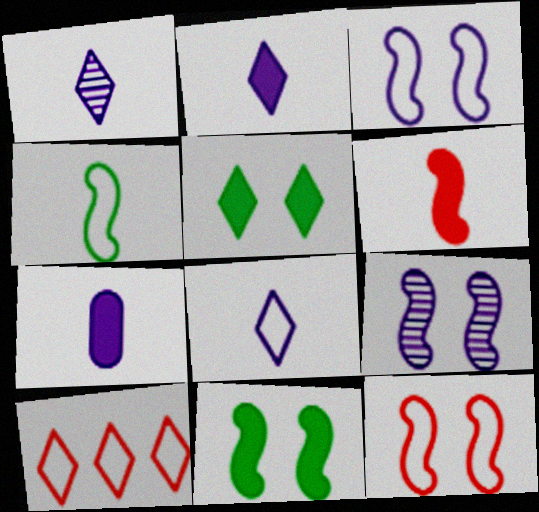[[1, 2, 8], 
[1, 5, 10], 
[9, 11, 12]]